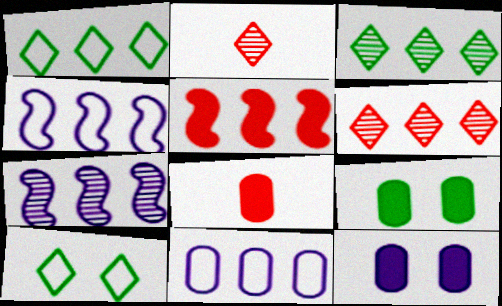[[2, 4, 9], 
[3, 5, 11], 
[7, 8, 10]]